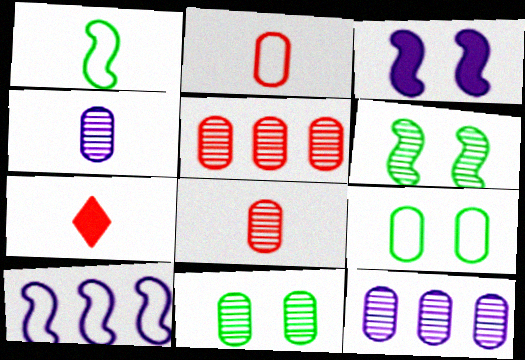[[1, 4, 7], 
[4, 5, 11], 
[7, 10, 11], 
[8, 11, 12]]